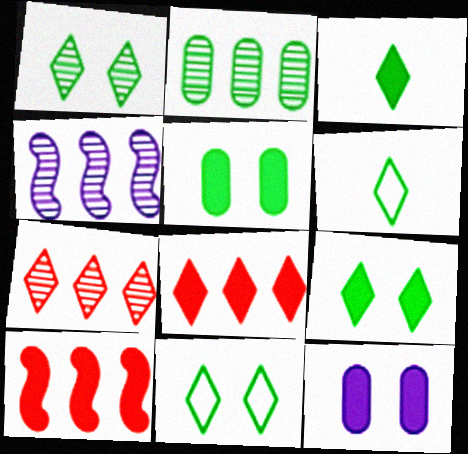[[1, 9, 11], 
[2, 4, 7], 
[3, 10, 12]]